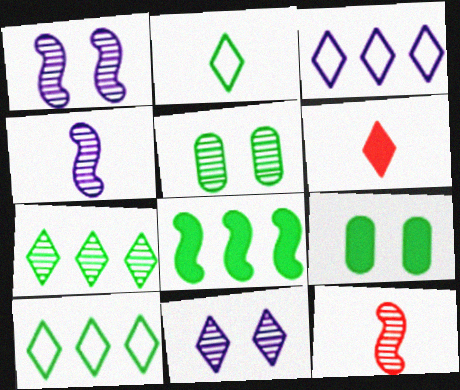[[2, 5, 8], 
[3, 9, 12], 
[6, 10, 11]]